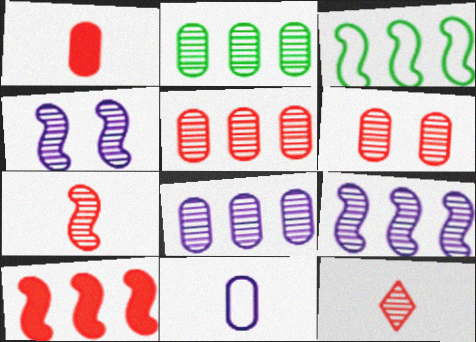[[2, 4, 12], 
[2, 5, 8], 
[3, 9, 10]]